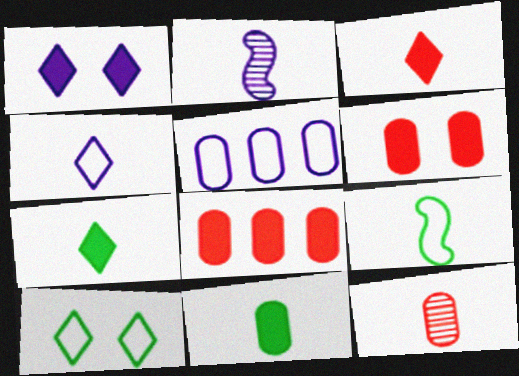[[1, 2, 5], 
[2, 8, 10]]